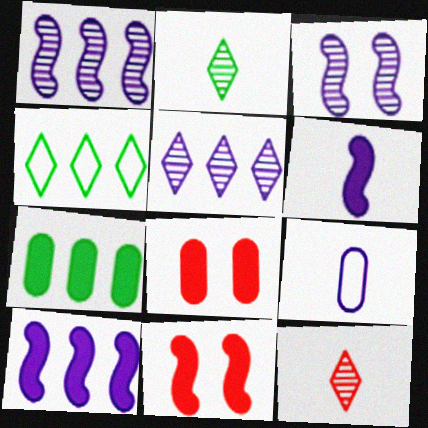[]